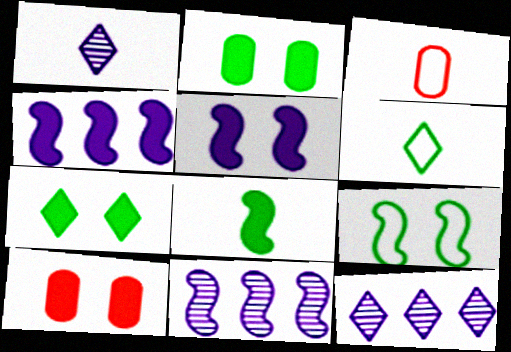[[1, 3, 8], 
[3, 7, 11], 
[5, 7, 10], 
[6, 10, 11]]